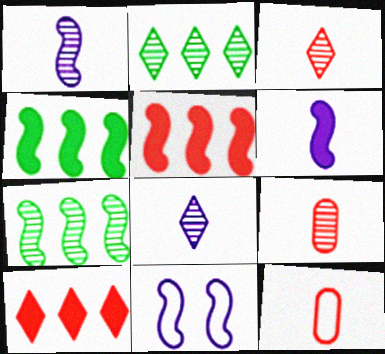[]